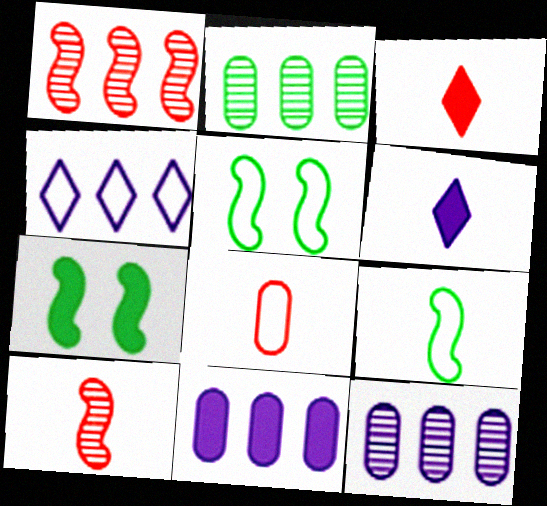[[3, 5, 12], 
[3, 7, 11], 
[3, 8, 10], 
[4, 5, 8]]